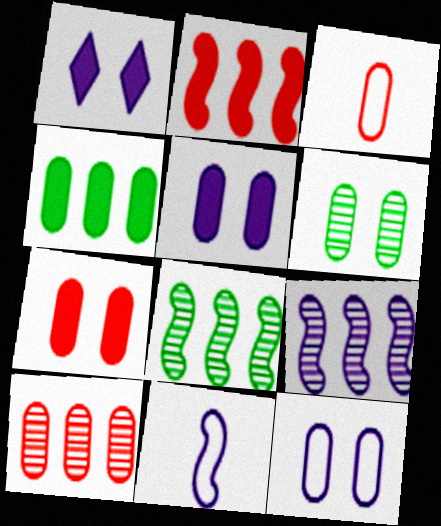[[1, 3, 8], 
[3, 7, 10], 
[6, 7, 12]]